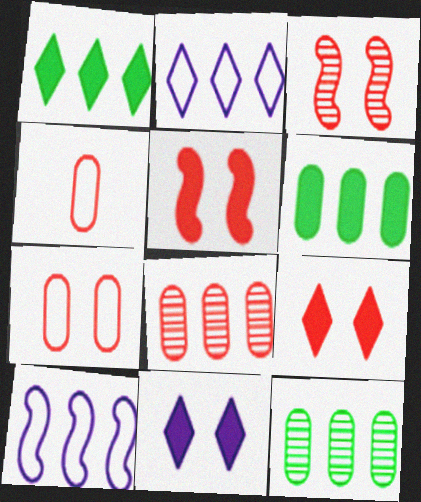[[1, 8, 10], 
[3, 7, 9]]